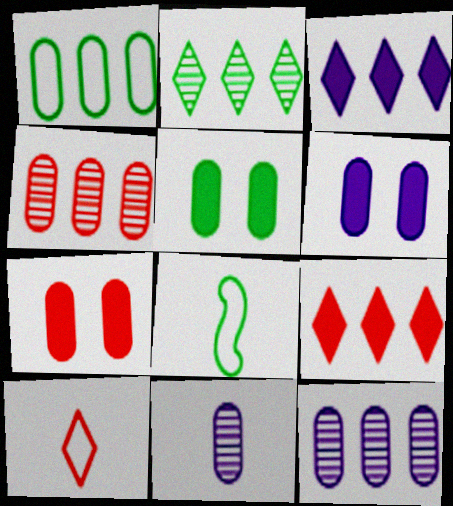[[1, 7, 11], 
[2, 5, 8], 
[5, 6, 7]]